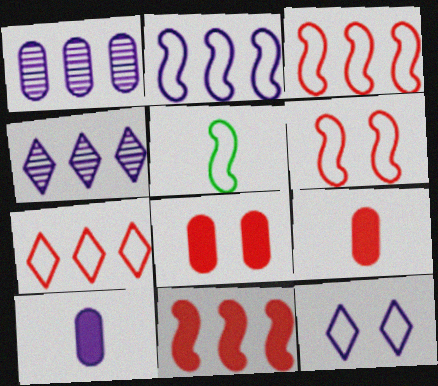[[2, 5, 6], 
[4, 5, 8]]